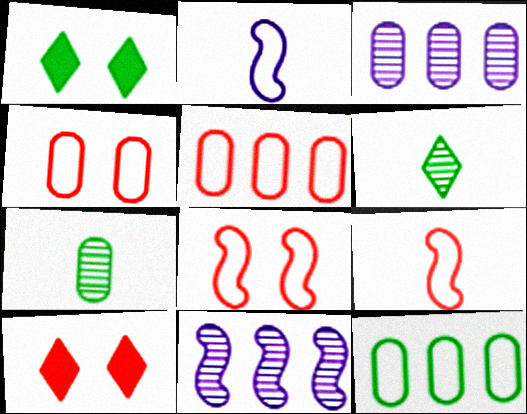[[1, 3, 9]]